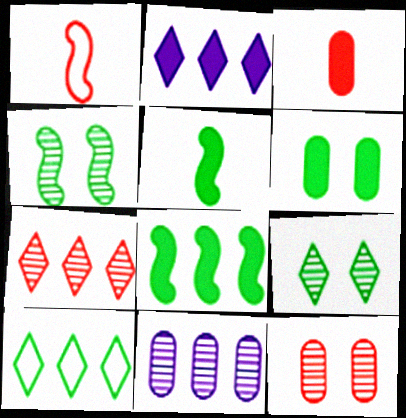[[2, 7, 10]]